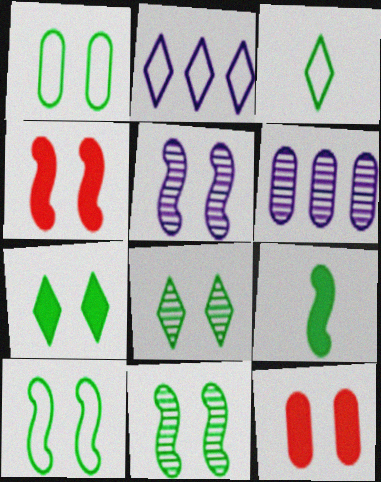[[1, 7, 11], 
[3, 4, 6], 
[4, 5, 10]]